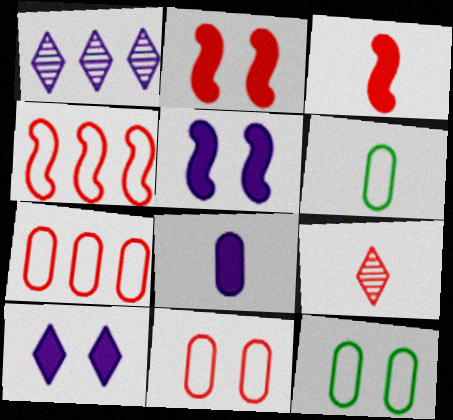[[1, 2, 6], 
[1, 3, 12], 
[2, 7, 9]]